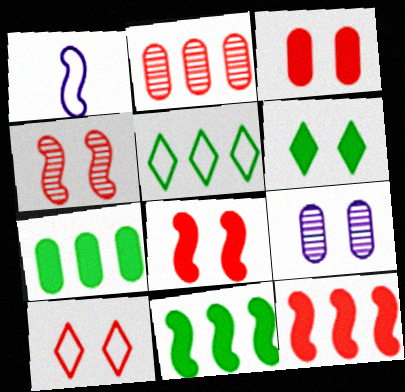[[1, 2, 6], 
[1, 4, 11], 
[3, 4, 10]]